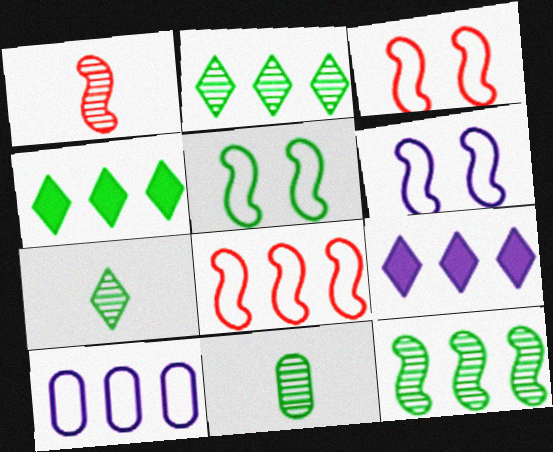[[3, 5, 6], 
[3, 9, 11], 
[4, 5, 11]]